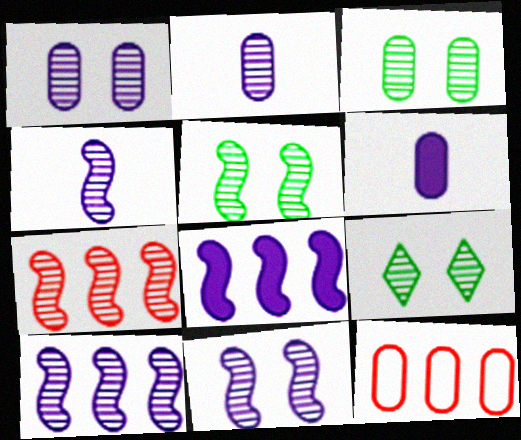[[2, 7, 9], 
[3, 5, 9], 
[3, 6, 12], 
[4, 5, 7], 
[4, 10, 11]]